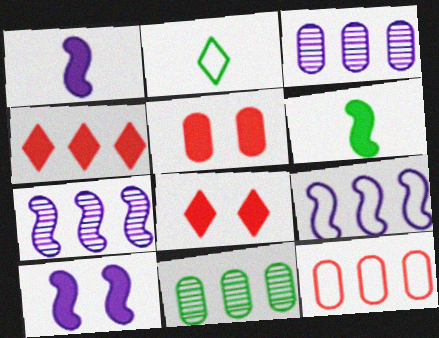[[2, 5, 7], 
[4, 9, 11]]